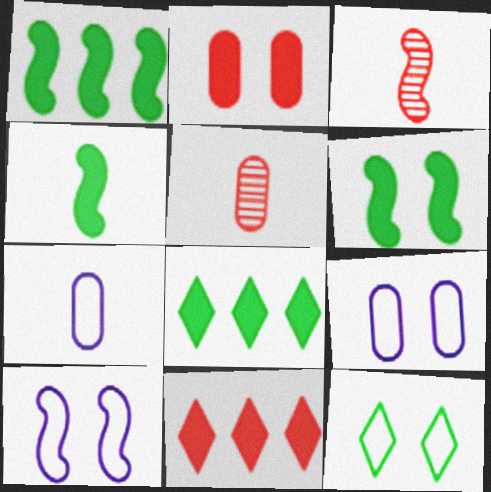[[1, 3, 10], 
[1, 4, 6], 
[3, 8, 9], 
[5, 8, 10]]